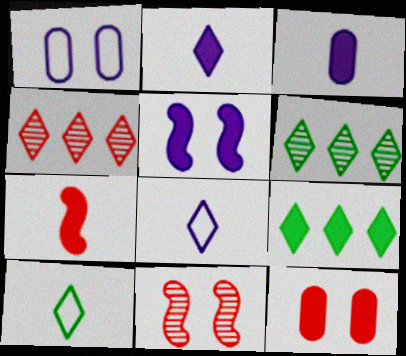[[1, 6, 7]]